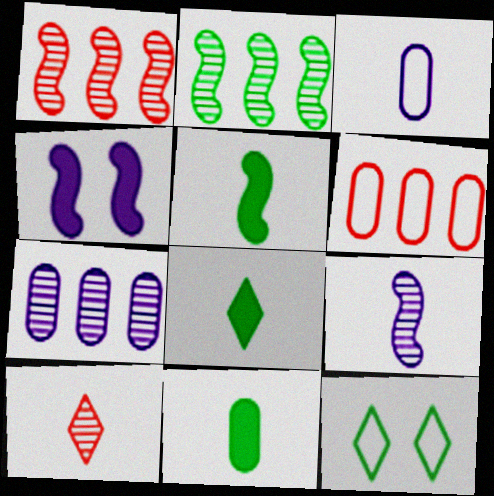[[2, 11, 12], 
[3, 5, 10], 
[5, 8, 11]]